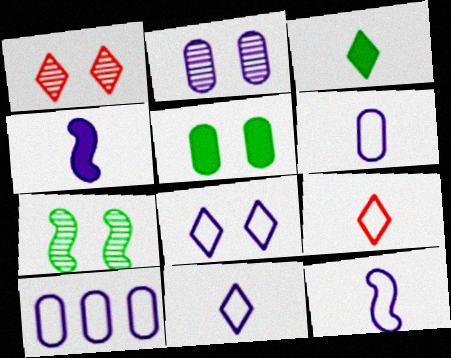[[1, 2, 7], 
[6, 11, 12], 
[8, 10, 12]]